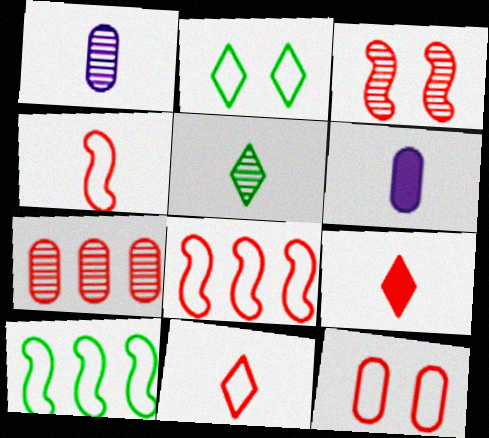[[4, 5, 6], 
[8, 11, 12]]